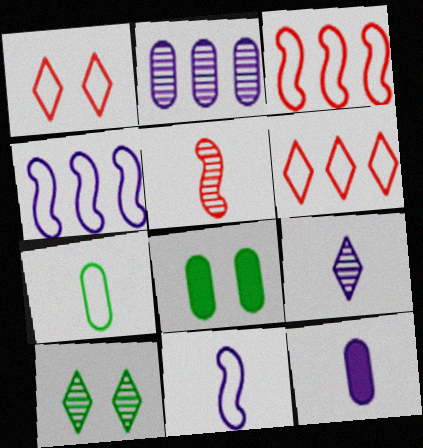[[1, 4, 7], 
[2, 5, 10], 
[3, 8, 9], 
[3, 10, 12], 
[9, 11, 12]]